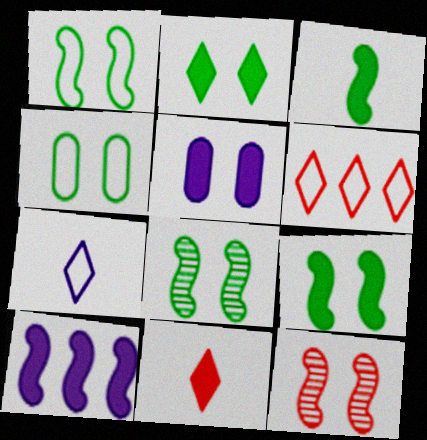[[1, 8, 9], 
[2, 4, 8]]